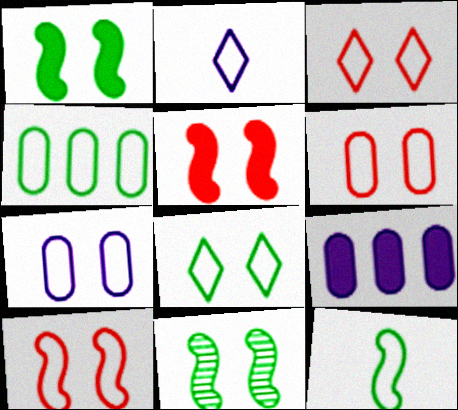[[2, 4, 10], 
[3, 6, 10], 
[4, 8, 12], 
[7, 8, 10]]